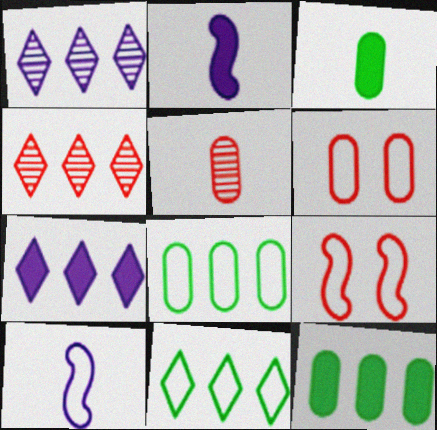[[1, 3, 9], 
[4, 7, 11], 
[6, 10, 11]]